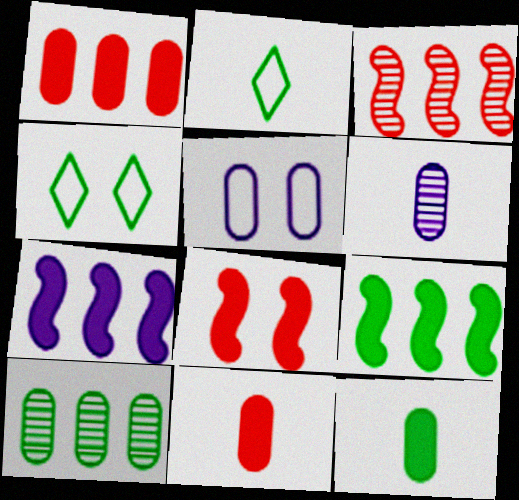[[5, 10, 11]]